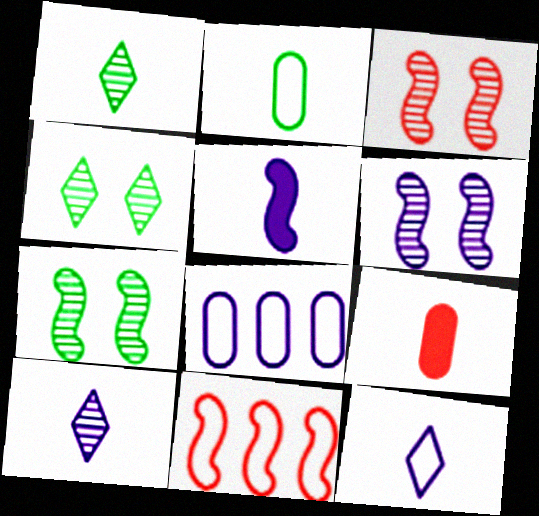[[3, 6, 7], 
[5, 7, 11]]